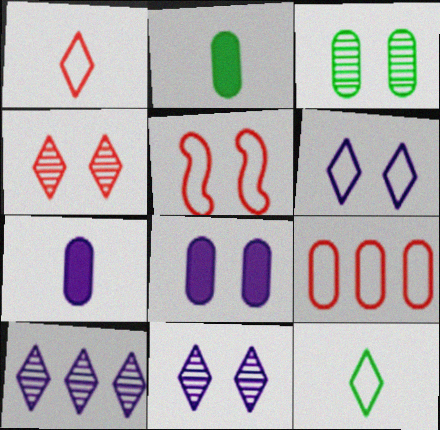[[1, 5, 9], 
[2, 5, 10], 
[3, 7, 9]]